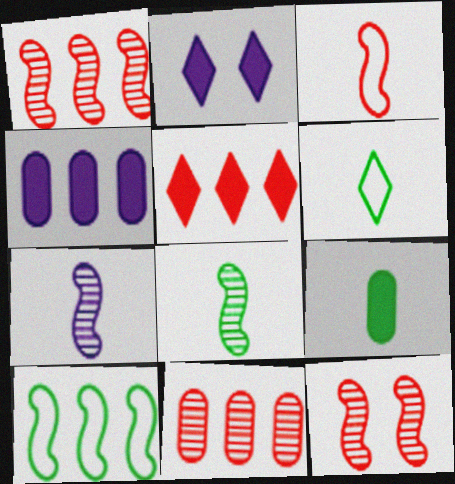[[4, 6, 12], 
[6, 8, 9]]